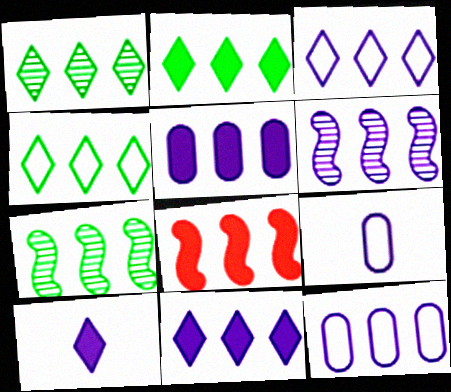[[1, 2, 4], 
[1, 8, 12], 
[2, 5, 8], 
[3, 5, 6], 
[6, 11, 12]]